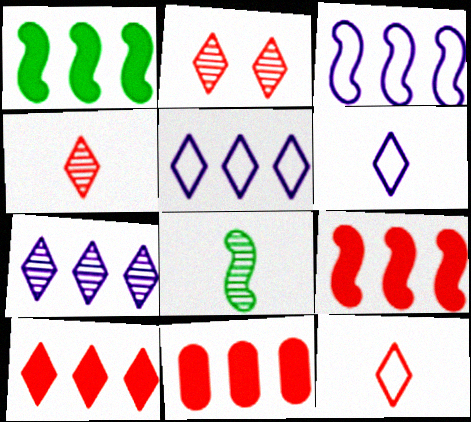[[2, 10, 12], 
[9, 10, 11]]